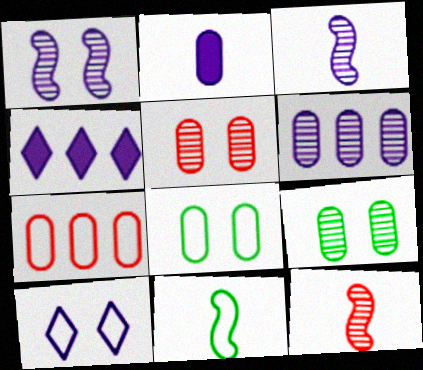[[2, 7, 9], 
[4, 5, 11], 
[4, 8, 12], 
[7, 10, 11]]